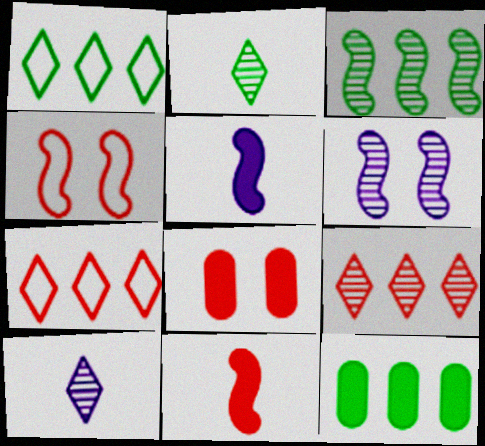[[1, 3, 12], 
[3, 4, 5], 
[4, 10, 12]]